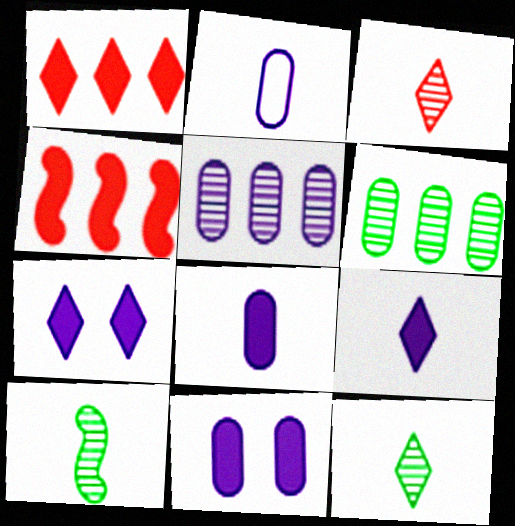[[2, 5, 11]]